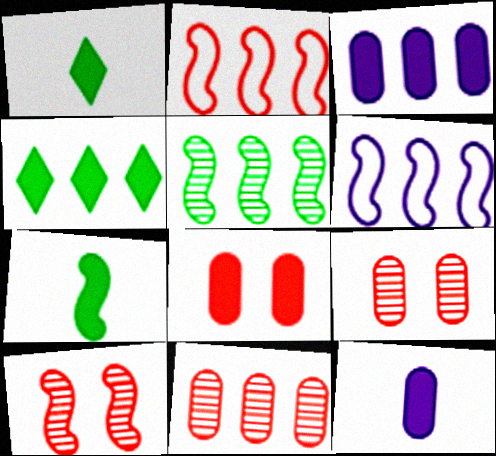[[1, 6, 9], 
[4, 6, 11], 
[6, 7, 10]]